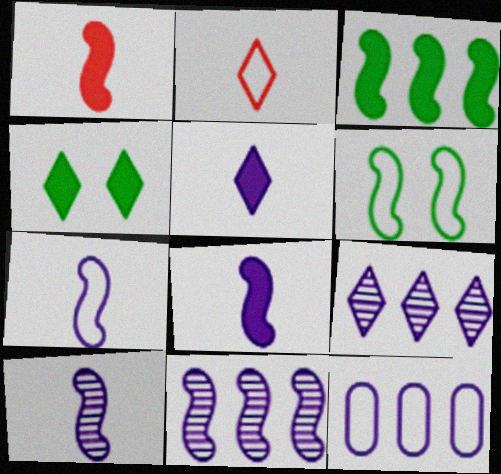[[1, 6, 11], 
[2, 4, 9], 
[2, 6, 12], 
[7, 8, 10]]